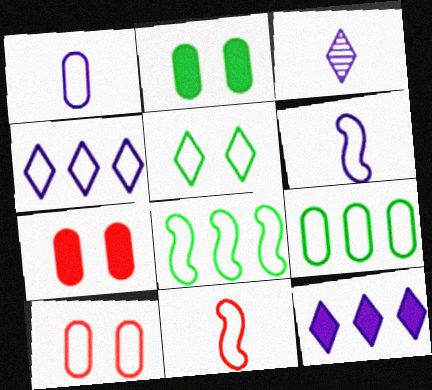[[1, 9, 10], 
[3, 7, 8]]